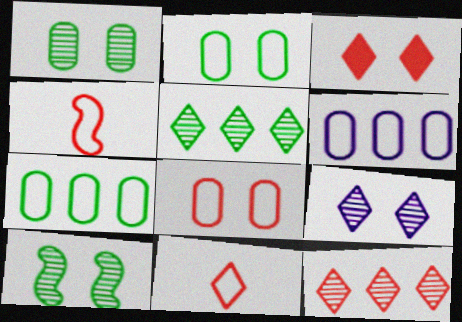[[3, 11, 12]]